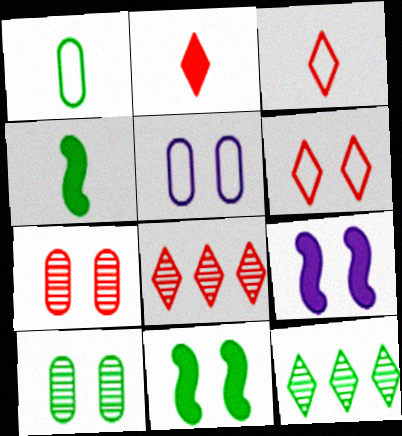[[1, 8, 9], 
[1, 11, 12], 
[2, 6, 8], 
[4, 5, 8], 
[6, 9, 10]]